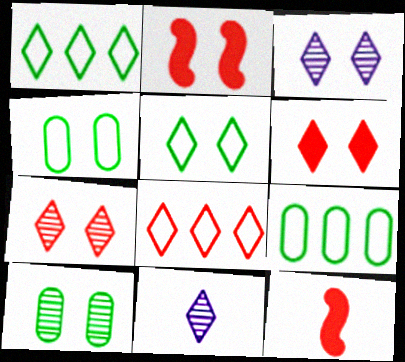[[1, 6, 11], 
[2, 3, 4], 
[2, 9, 11], 
[3, 5, 6], 
[3, 9, 12]]